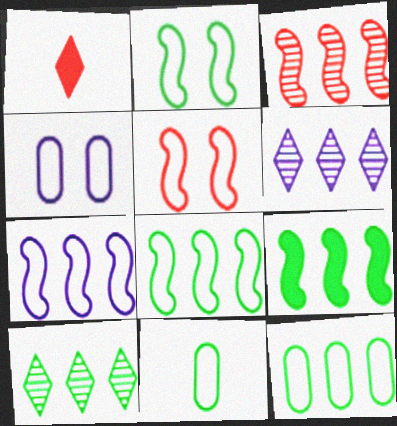[[3, 7, 9], 
[9, 10, 12]]